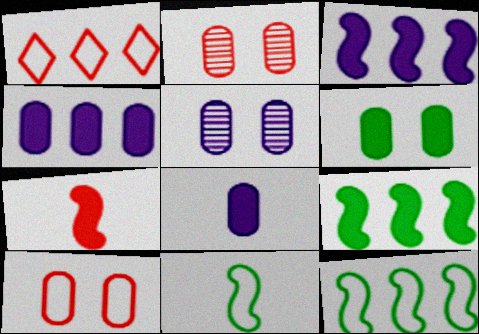[[1, 2, 7], 
[5, 6, 10]]